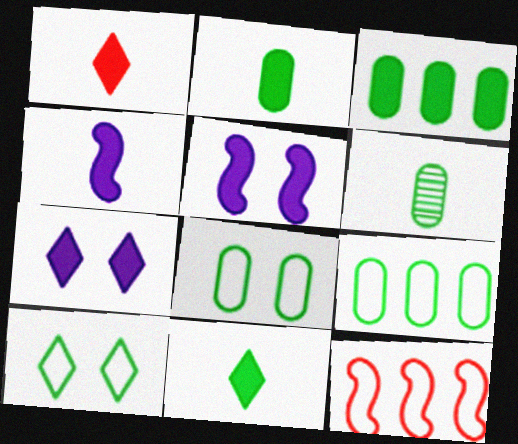[[1, 2, 4], 
[1, 3, 5], 
[3, 6, 8], 
[6, 7, 12]]